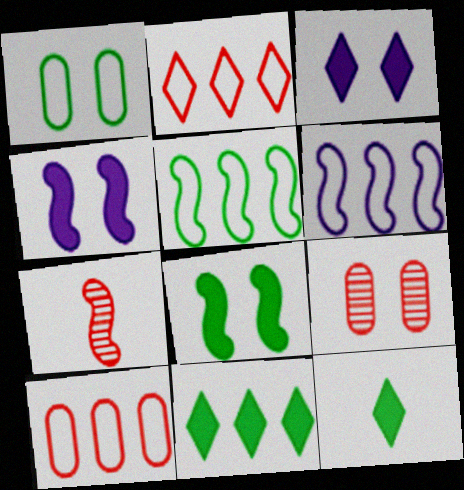[[4, 5, 7], 
[6, 7, 8], 
[6, 9, 12]]